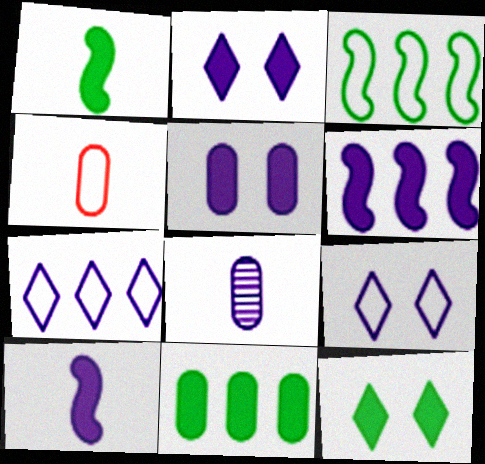[[1, 11, 12], 
[3, 4, 9], 
[6, 8, 9]]